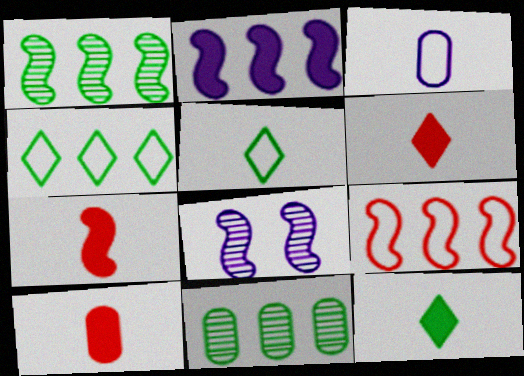[[1, 2, 9], 
[4, 8, 10], 
[6, 7, 10]]